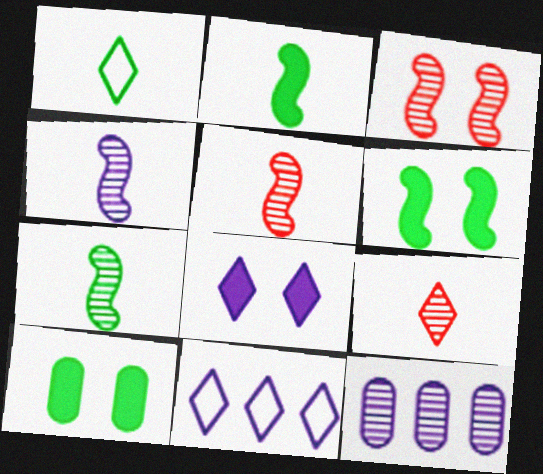[[4, 5, 7], 
[5, 10, 11]]